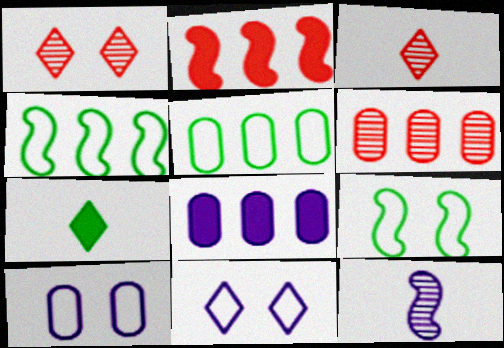[[2, 9, 12], 
[3, 8, 9], 
[5, 6, 8], 
[8, 11, 12]]